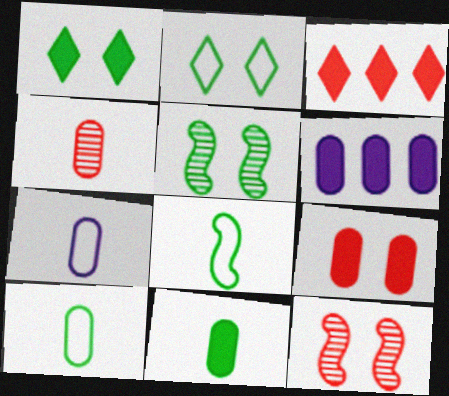[[3, 5, 7], 
[4, 7, 11], 
[6, 9, 11]]